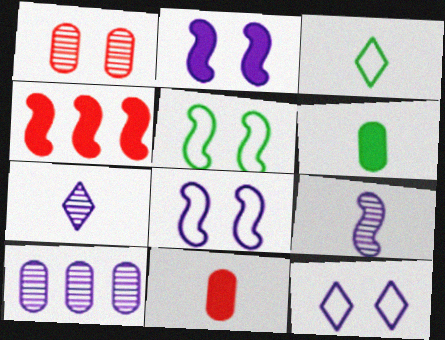[[3, 9, 11], 
[4, 5, 9]]